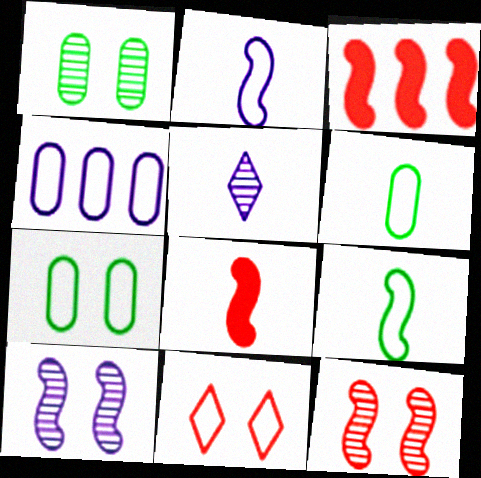[[3, 5, 7], 
[3, 9, 10], 
[4, 9, 11], 
[5, 6, 8]]